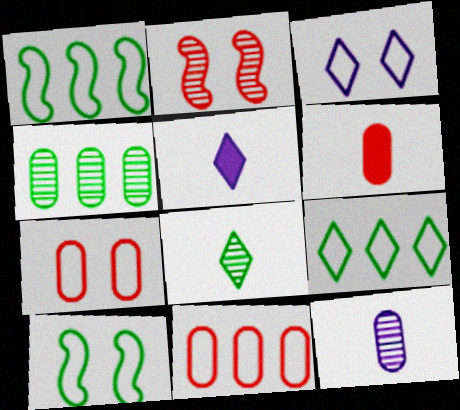[[3, 7, 10]]